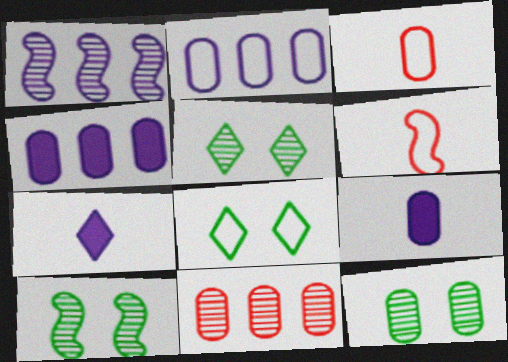[[2, 6, 8], 
[3, 4, 12], 
[4, 5, 6], 
[5, 10, 12]]